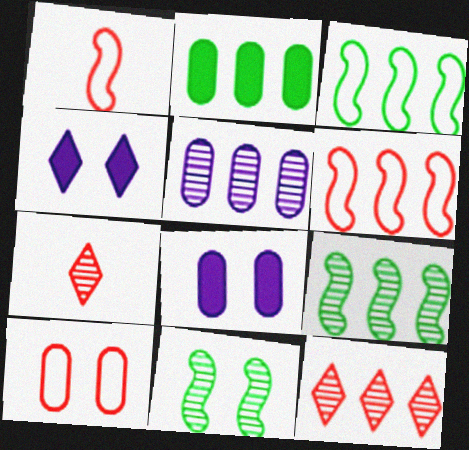[[3, 7, 8], 
[4, 10, 11], 
[5, 7, 11], 
[5, 9, 12]]